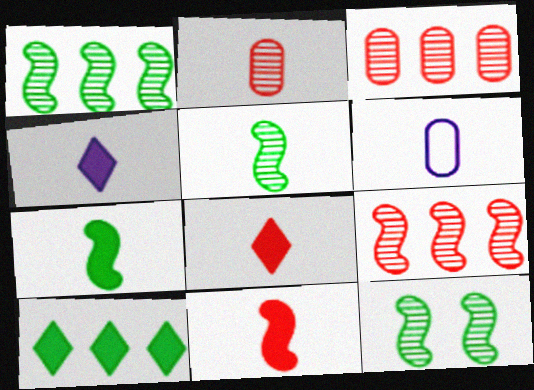[[1, 5, 12], 
[5, 6, 8]]